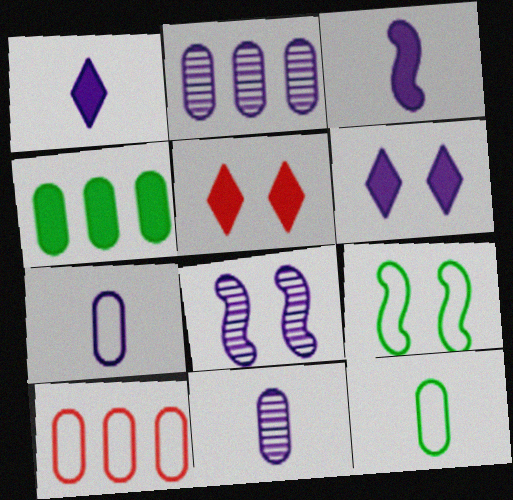[[2, 4, 10], 
[3, 4, 5]]